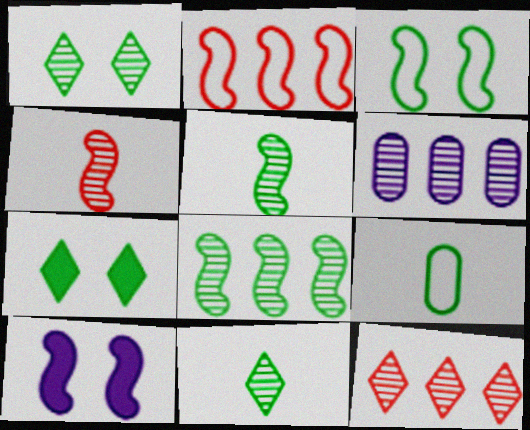[[1, 4, 6], 
[2, 5, 10], 
[6, 8, 12], 
[7, 8, 9], 
[9, 10, 12]]